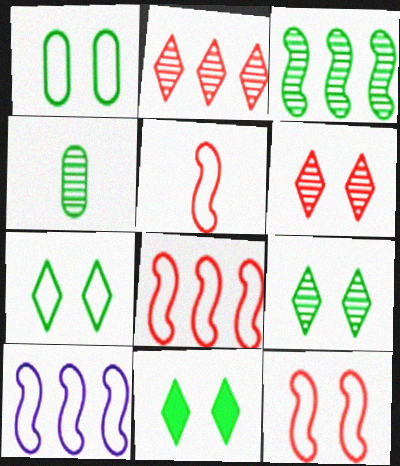[[3, 4, 9], 
[5, 8, 12], 
[7, 9, 11]]